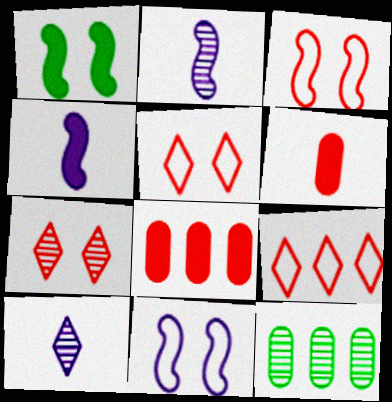[[2, 7, 12], 
[4, 5, 12]]